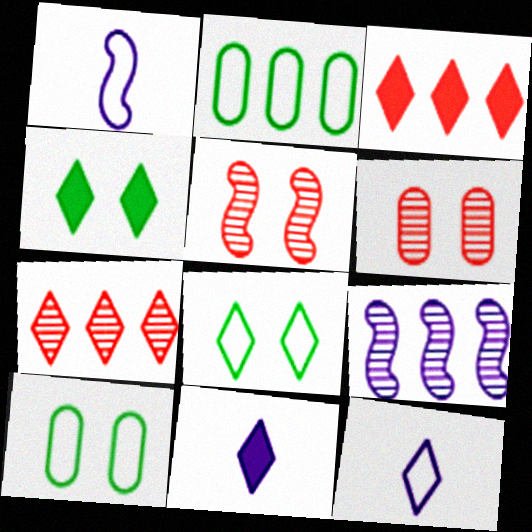[[2, 3, 9], 
[2, 5, 11], 
[3, 4, 11], 
[4, 7, 12], 
[7, 8, 11]]